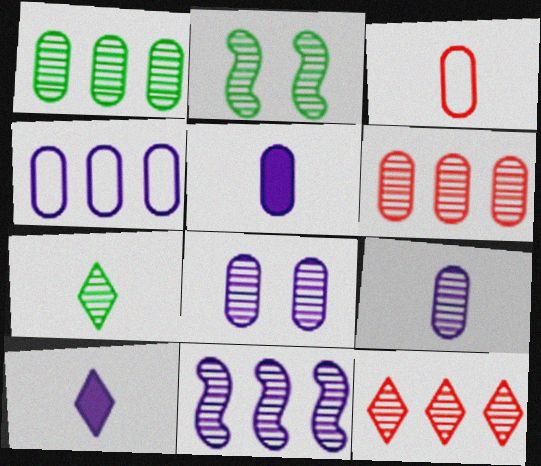[[1, 2, 7], 
[1, 11, 12], 
[2, 9, 12], 
[4, 5, 8]]